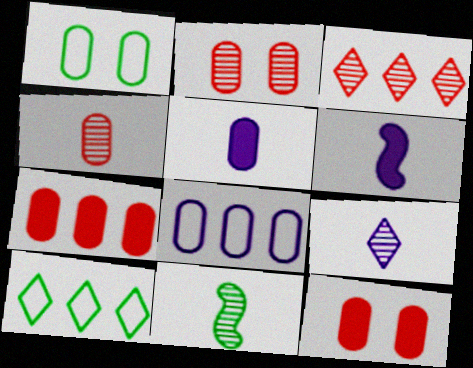[[1, 3, 6], 
[2, 6, 10], 
[4, 9, 11]]